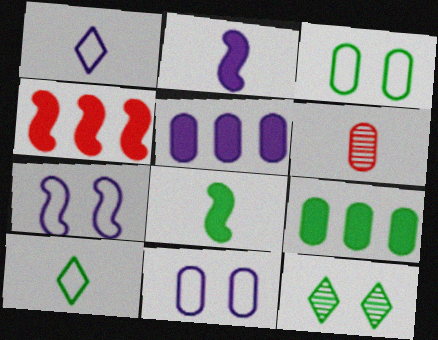[[1, 6, 8], 
[2, 6, 10], 
[3, 5, 6], 
[6, 9, 11]]